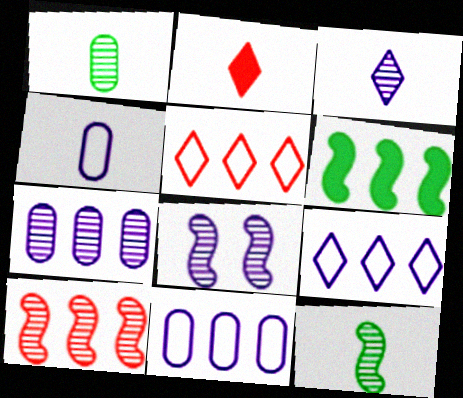[[2, 4, 12], 
[3, 7, 8], 
[5, 6, 7], 
[8, 10, 12]]